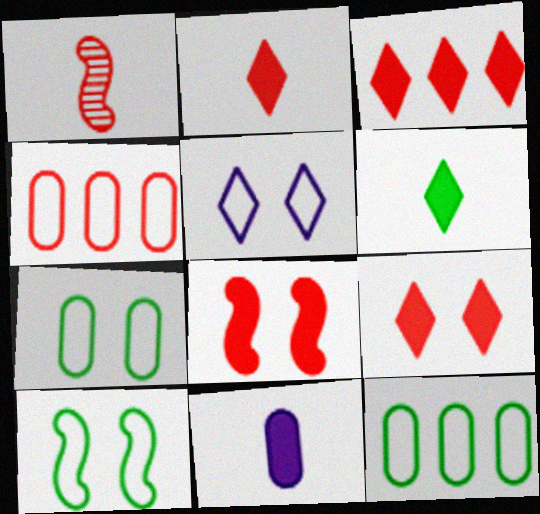[[1, 4, 9], 
[2, 3, 9]]